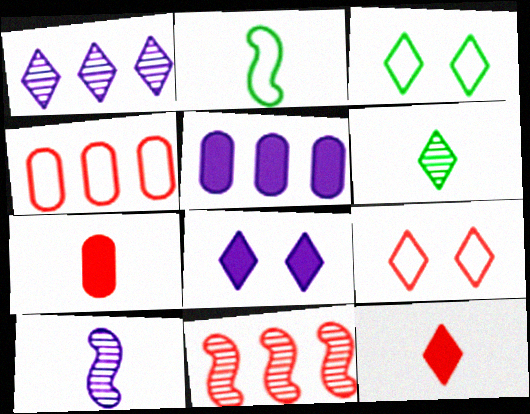[[1, 3, 12], 
[7, 9, 11]]